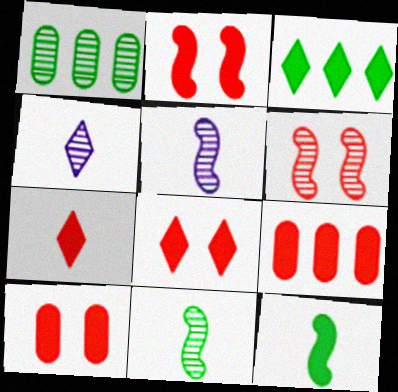[[1, 4, 6], 
[2, 7, 9], 
[2, 8, 10]]